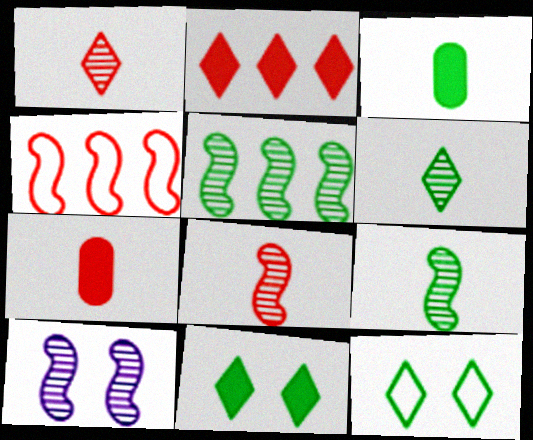[[3, 5, 12], 
[5, 8, 10]]